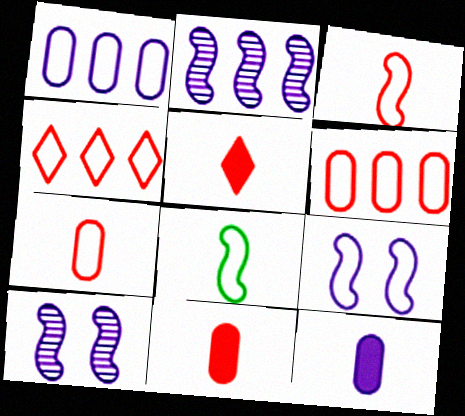[]